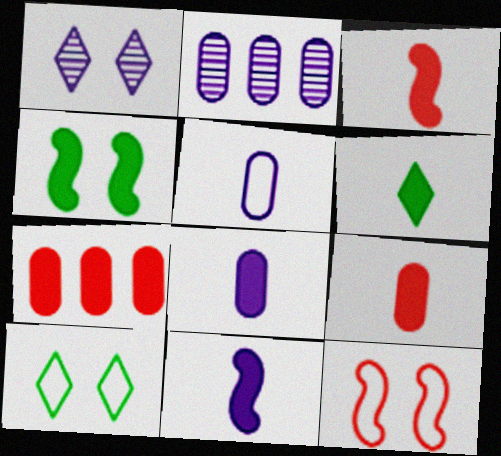[[2, 3, 10], 
[2, 6, 12], 
[3, 6, 8], 
[6, 9, 11]]